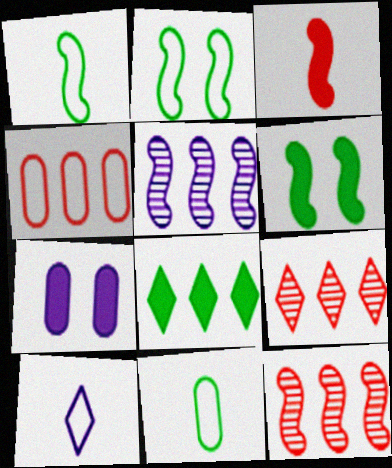[[1, 7, 9], 
[2, 3, 5], 
[2, 4, 10], 
[3, 7, 8], 
[4, 5, 8], 
[5, 7, 10]]